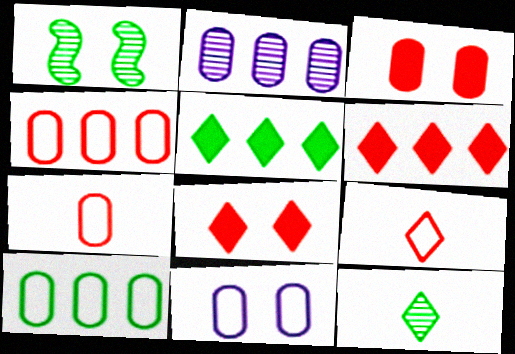[[1, 8, 11], 
[7, 10, 11]]